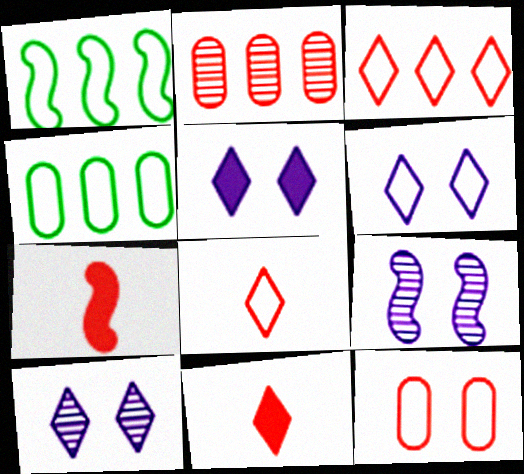[[1, 7, 9], 
[4, 7, 10], 
[4, 9, 11], 
[5, 6, 10]]